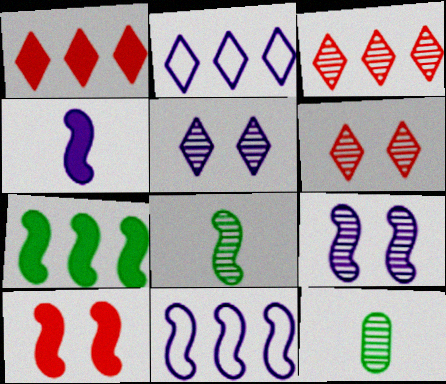[[2, 10, 12], 
[3, 9, 12], 
[4, 7, 10], 
[4, 9, 11], 
[8, 10, 11]]